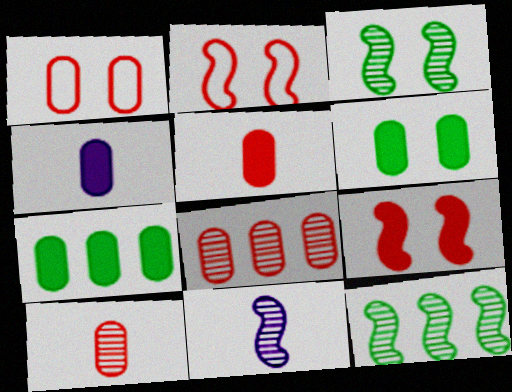[[1, 5, 8]]